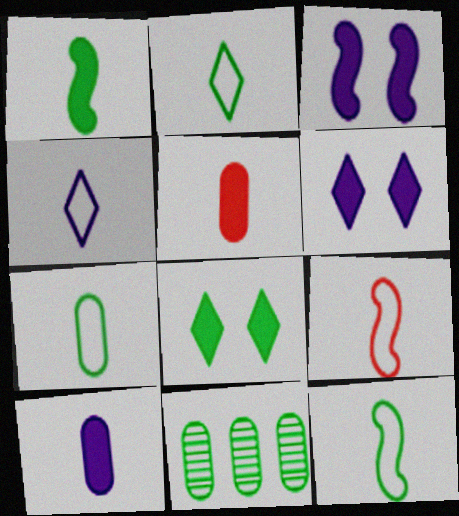[[2, 7, 12], 
[4, 7, 9], 
[6, 9, 11], 
[8, 11, 12]]